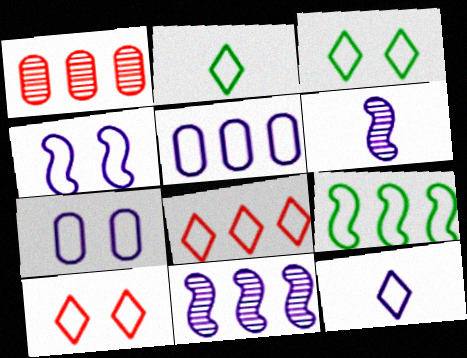[[3, 8, 12], 
[4, 5, 12], 
[5, 8, 9]]